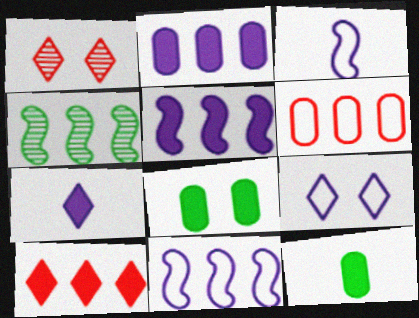[[1, 11, 12]]